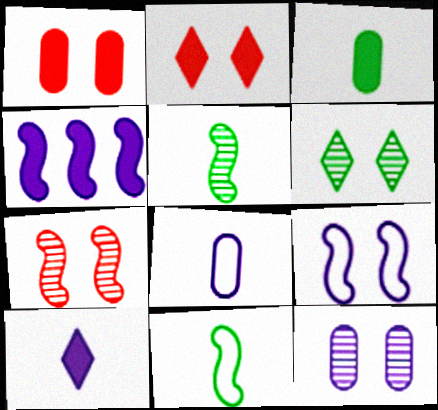[[1, 6, 9], 
[2, 3, 4], 
[4, 7, 11], 
[6, 7, 12]]